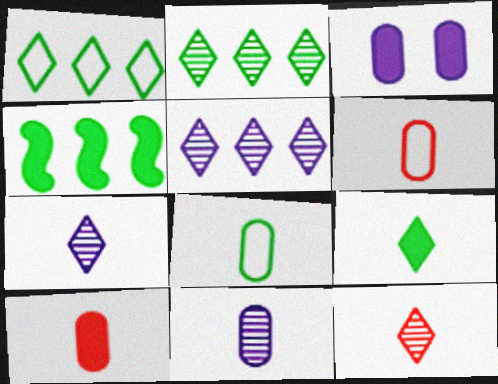[[8, 10, 11]]